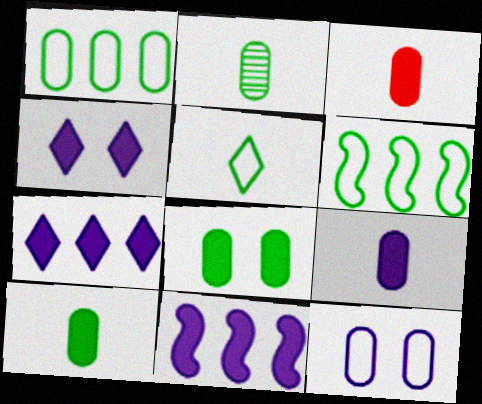[[1, 2, 8], 
[3, 9, 10], 
[4, 9, 11]]